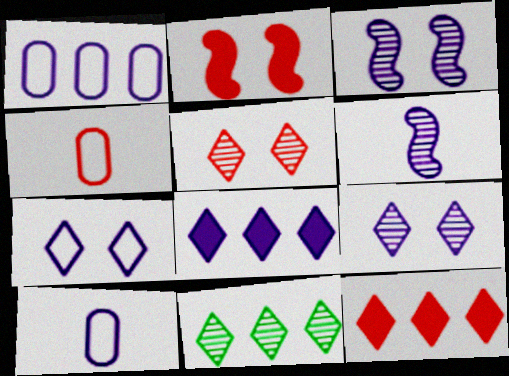[[2, 10, 11], 
[3, 8, 10]]